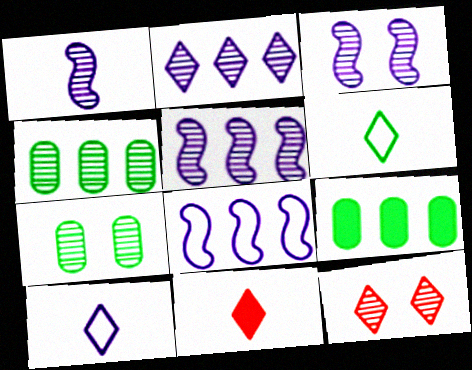[[1, 3, 5], 
[1, 4, 12], 
[3, 7, 12], 
[7, 8, 11]]